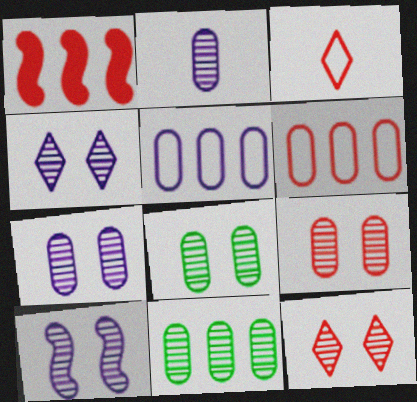[[1, 3, 9], 
[2, 9, 11], 
[4, 7, 10], 
[7, 8, 9], 
[8, 10, 12]]